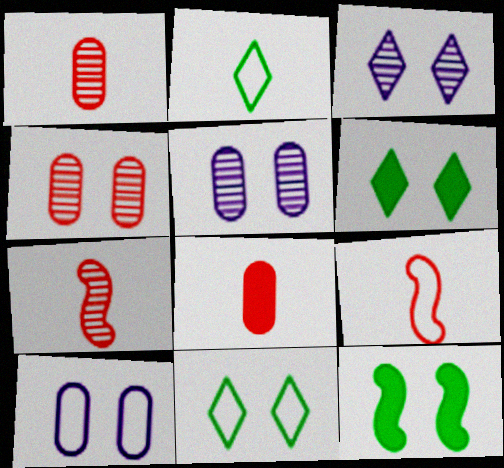[]